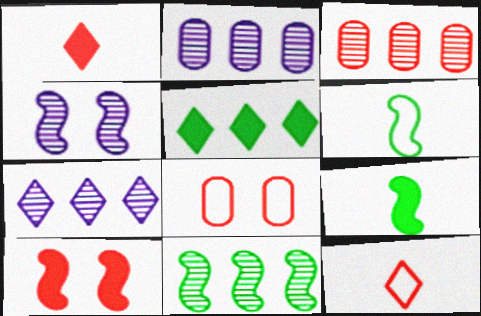[[3, 7, 11], 
[3, 10, 12], 
[7, 8, 9]]